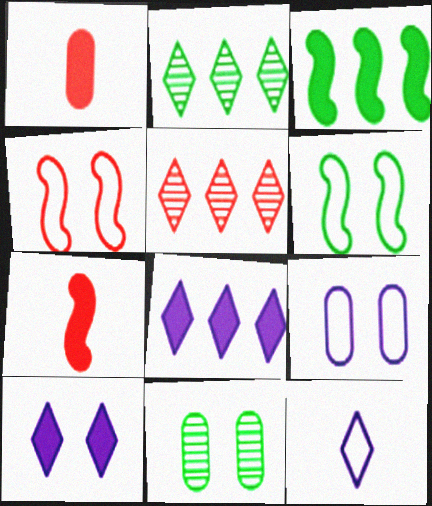[[1, 3, 10], 
[1, 4, 5], 
[2, 7, 9], 
[4, 10, 11]]